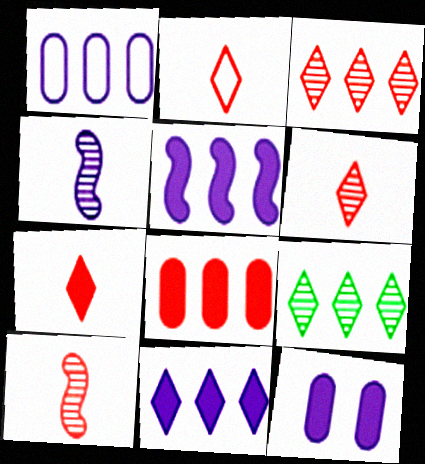[[2, 6, 7]]